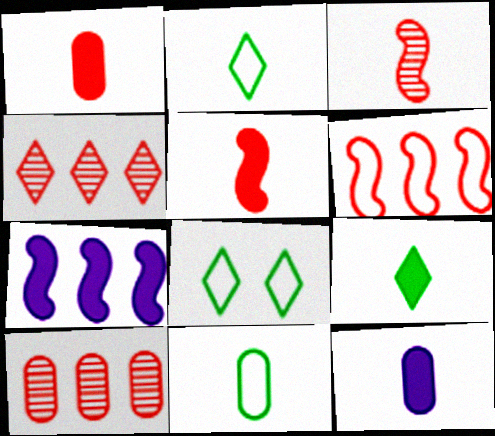[[2, 3, 12], 
[5, 9, 12]]